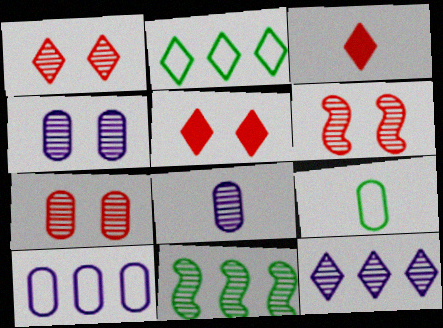[[1, 6, 7], 
[1, 8, 11]]